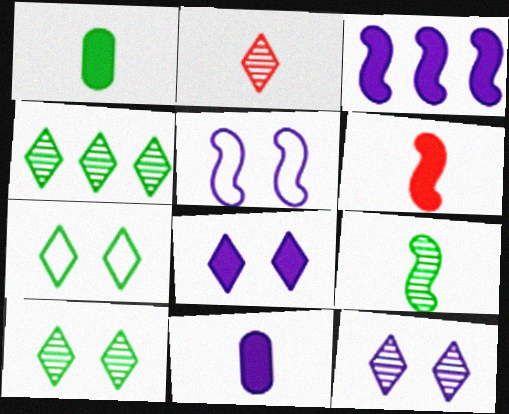[[2, 4, 12], 
[3, 8, 11]]